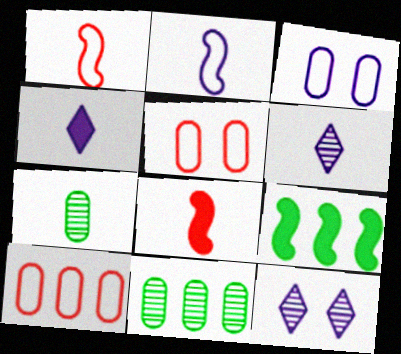[[1, 4, 7], 
[5, 6, 9]]